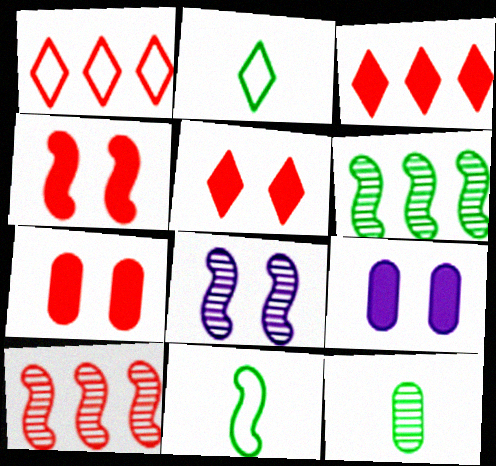[[2, 9, 10], 
[4, 5, 7]]